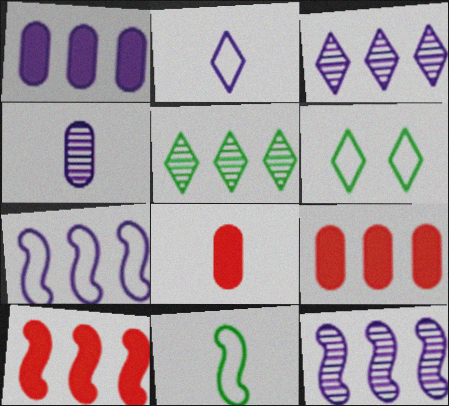[[1, 3, 7], 
[4, 6, 10], 
[5, 7, 9], 
[6, 8, 12]]